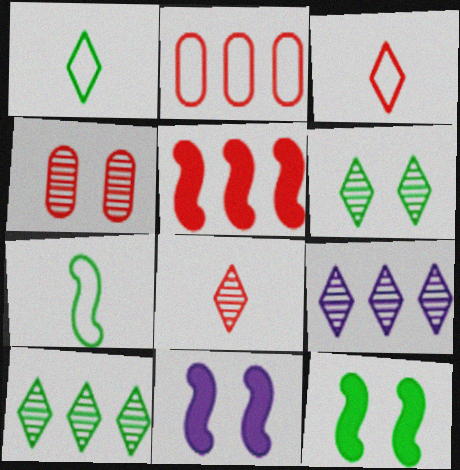[[3, 4, 5], 
[6, 8, 9]]